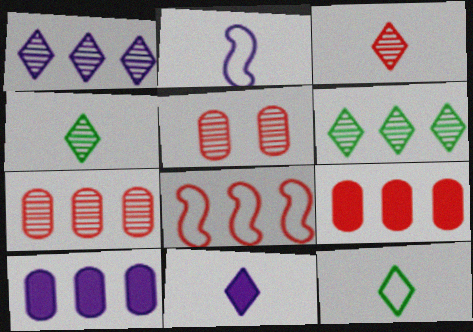[[3, 11, 12], 
[6, 8, 10]]